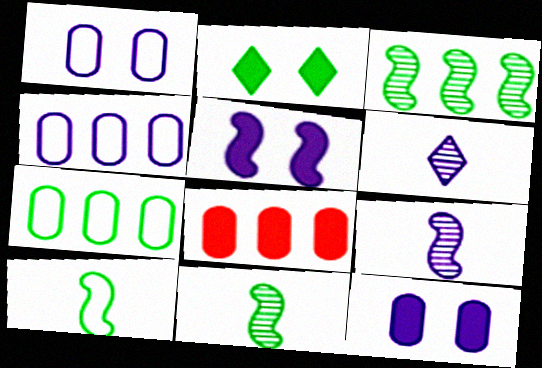[[2, 7, 11], 
[4, 5, 6]]